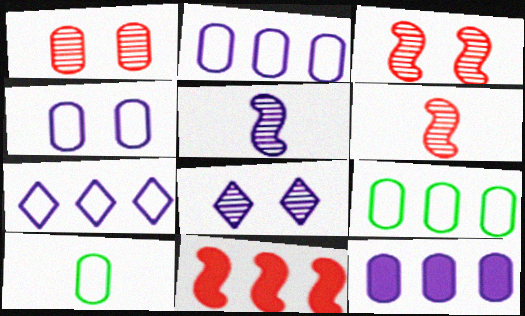[[1, 10, 12], 
[8, 10, 11]]